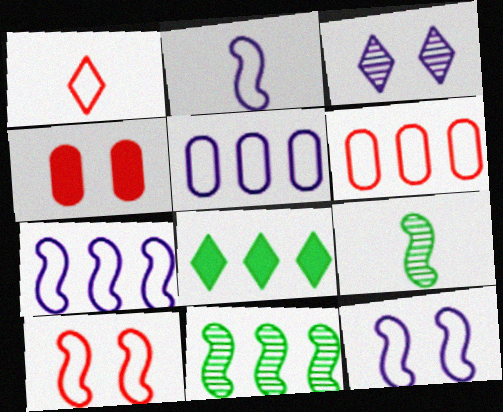[[1, 3, 8], 
[1, 6, 10], 
[2, 7, 12]]